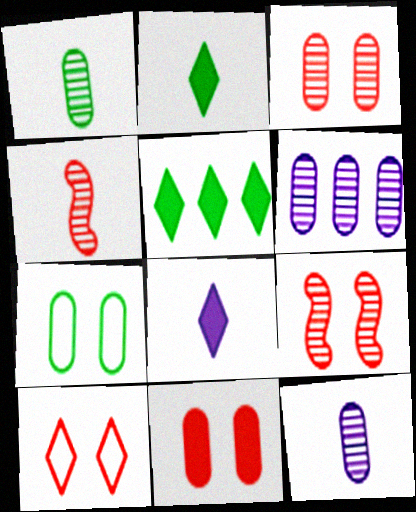[[1, 3, 6], 
[9, 10, 11]]